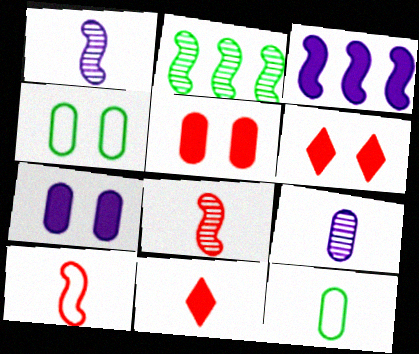[[1, 11, 12]]